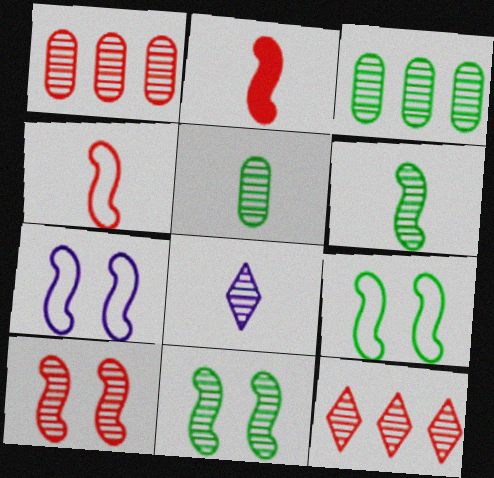[[1, 8, 11], 
[3, 8, 10]]